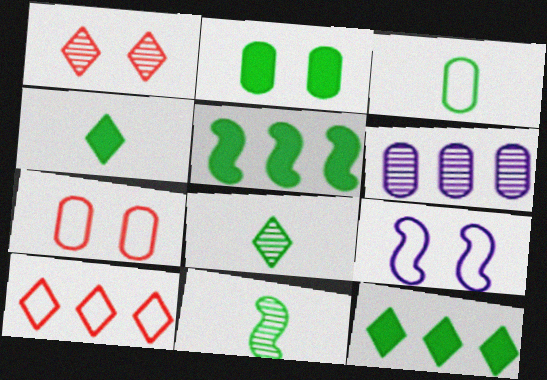[[1, 2, 9], 
[1, 6, 11], 
[2, 4, 5], 
[3, 4, 11], 
[3, 9, 10], 
[5, 6, 10]]